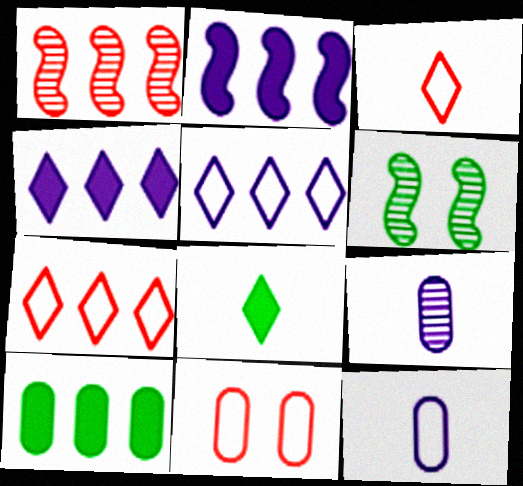[[1, 5, 10], 
[9, 10, 11]]